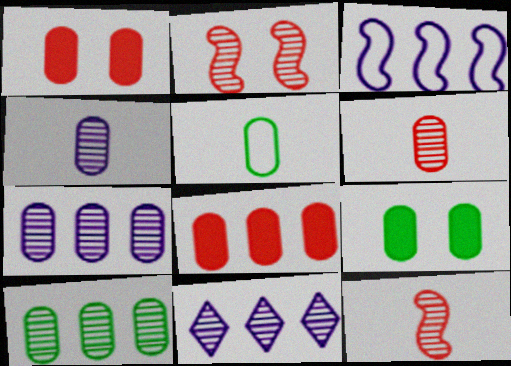[[1, 5, 7], 
[5, 9, 10]]